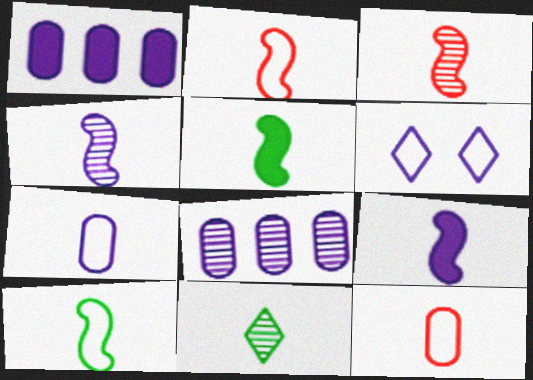[[1, 4, 6], 
[2, 4, 5], 
[3, 9, 10], 
[6, 8, 9], 
[9, 11, 12]]